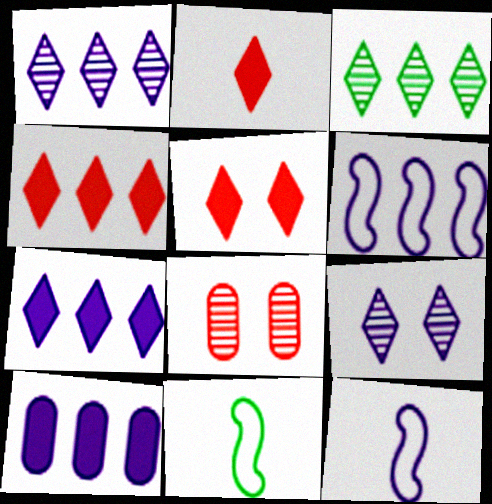[[1, 6, 10], 
[2, 4, 5], 
[7, 8, 11], 
[9, 10, 12]]